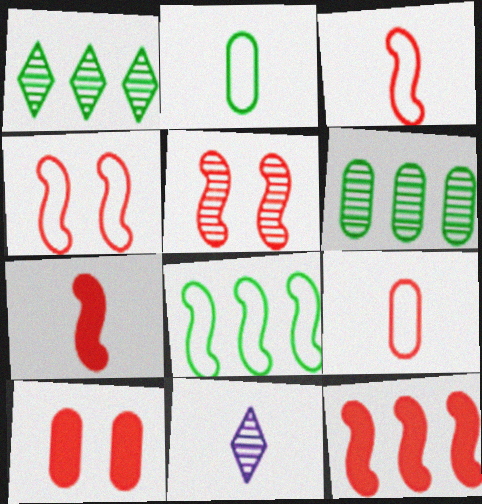[[2, 7, 11], 
[3, 5, 12], 
[5, 6, 11], 
[8, 10, 11]]